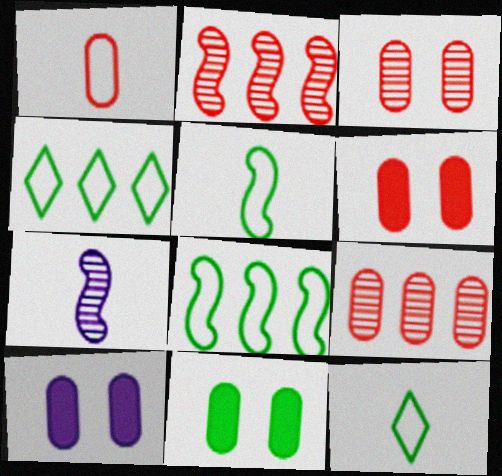[[1, 6, 9], 
[2, 10, 12], 
[4, 6, 7], 
[6, 10, 11]]